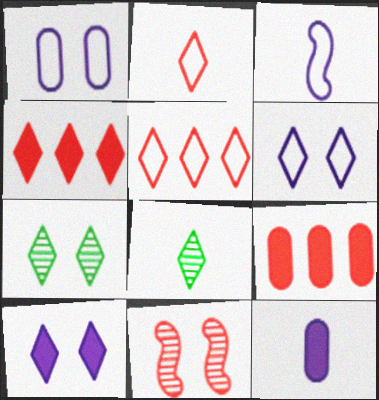[[2, 9, 11], 
[3, 7, 9], 
[4, 6, 8], 
[5, 8, 10]]